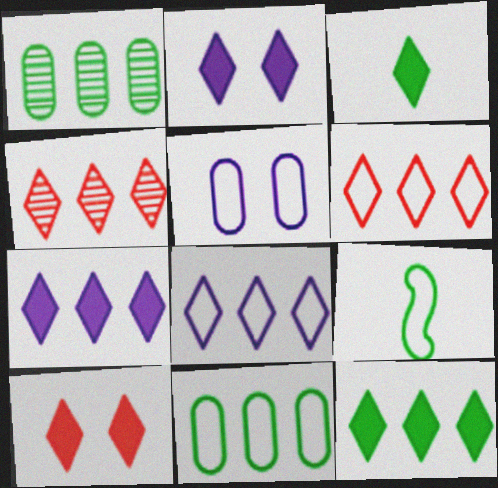[[3, 7, 10], 
[4, 8, 12], 
[5, 6, 9]]